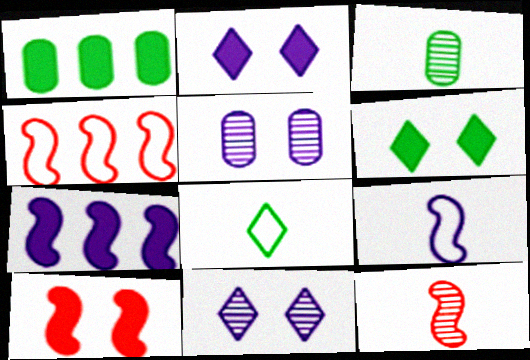[[2, 3, 4], 
[4, 10, 12]]